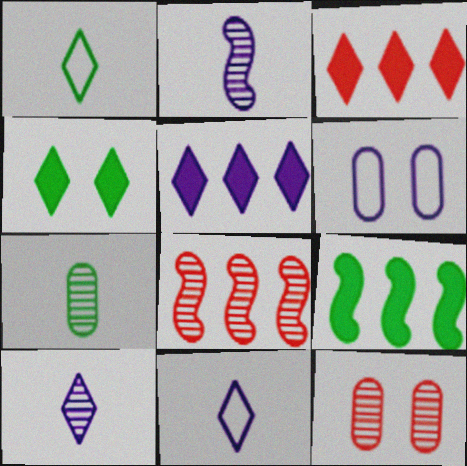[[2, 5, 6], 
[9, 11, 12]]